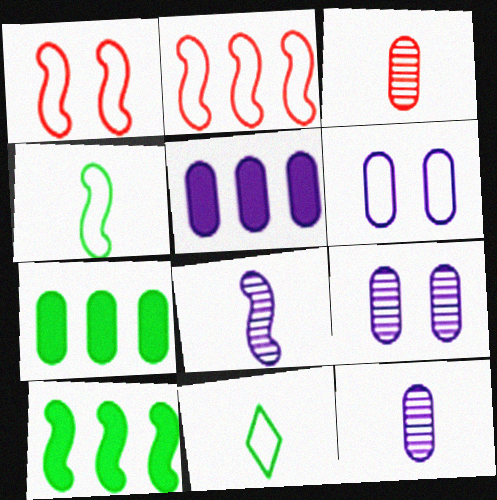[[1, 8, 10], 
[2, 6, 11], 
[3, 6, 7], 
[5, 6, 12]]